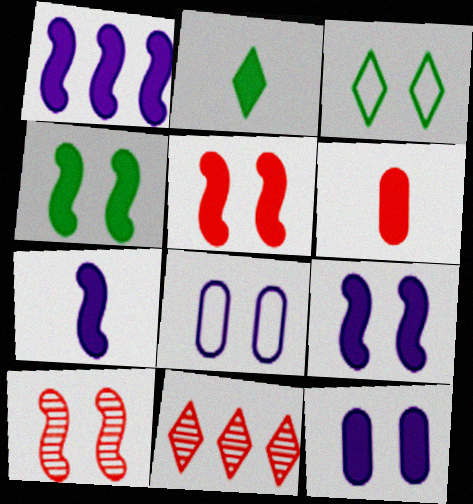[[1, 7, 9], 
[2, 6, 7], 
[3, 10, 12], 
[4, 5, 9]]